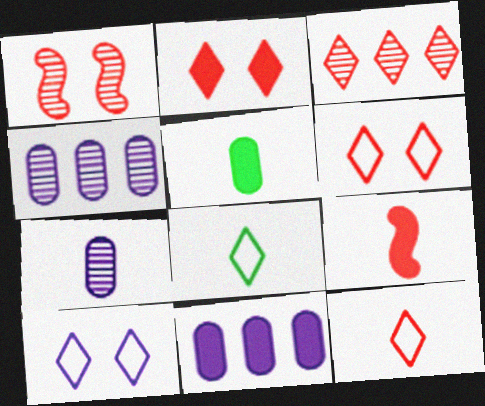[[1, 8, 11], 
[2, 3, 12], 
[7, 8, 9]]